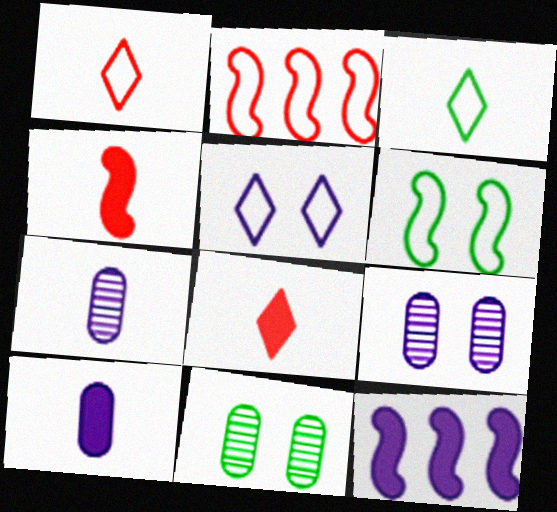[[1, 11, 12], 
[3, 4, 7], 
[5, 7, 12]]